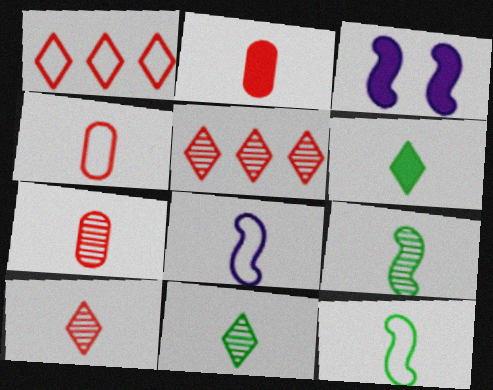[[2, 4, 7], 
[2, 8, 11], 
[6, 7, 8]]